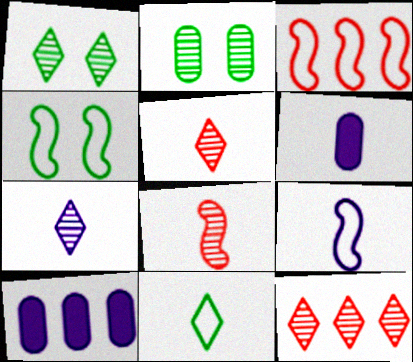[[1, 3, 6], 
[1, 7, 12], 
[3, 4, 9], 
[4, 5, 10], 
[4, 6, 12], 
[6, 7, 9], 
[6, 8, 11]]